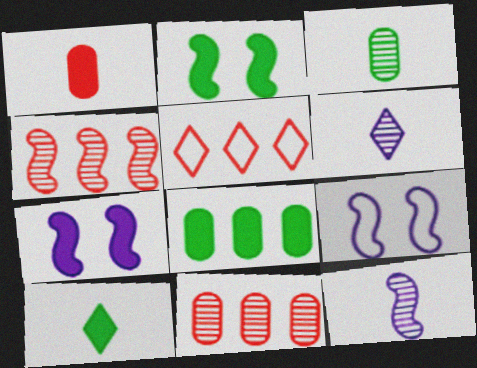[[2, 8, 10], 
[3, 5, 7], 
[9, 10, 11]]